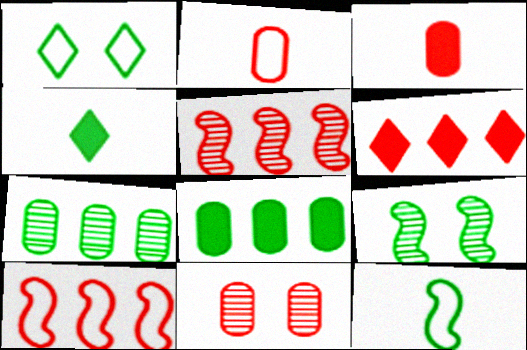[]